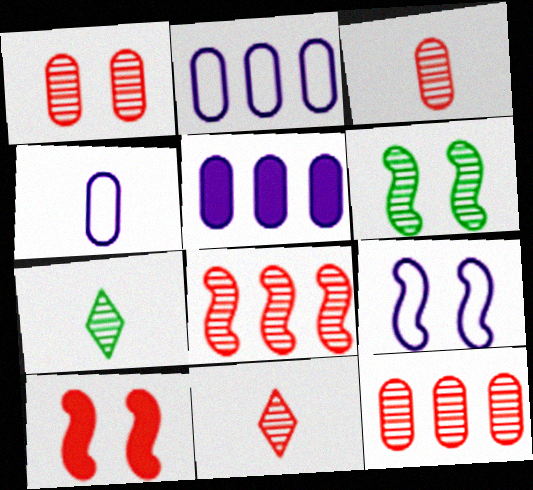[[1, 3, 12], 
[1, 8, 11], 
[2, 7, 10], 
[6, 9, 10]]